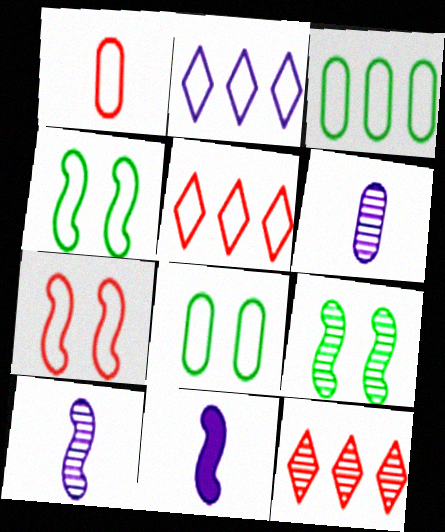[[1, 2, 4], 
[1, 5, 7], 
[6, 9, 12], 
[8, 11, 12]]